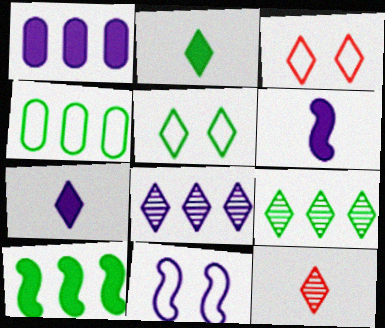[[2, 3, 8], 
[2, 5, 9], 
[3, 7, 9], 
[4, 9, 10]]